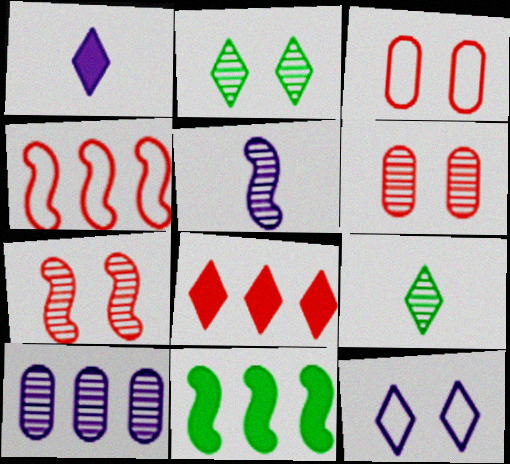[[7, 9, 10], 
[8, 9, 12]]